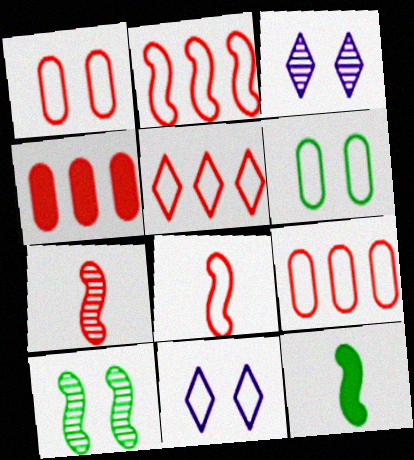[[1, 5, 8], 
[2, 5, 9], 
[3, 9, 12]]